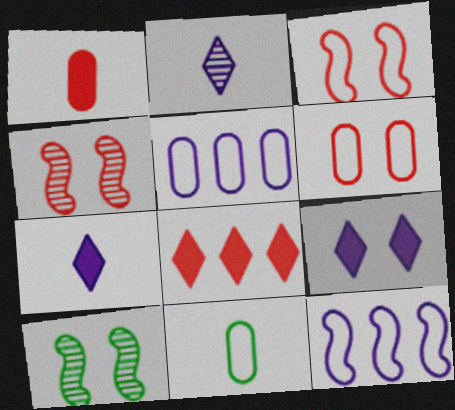[[5, 6, 11], 
[6, 9, 10]]